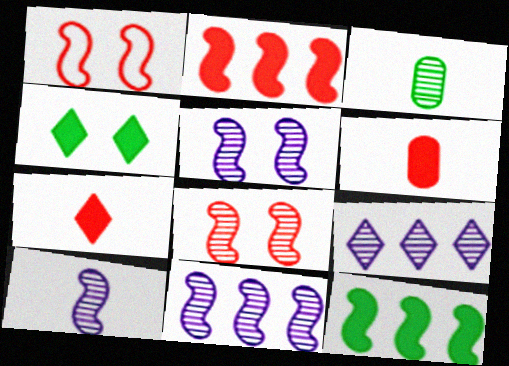[[1, 10, 12], 
[3, 8, 9], 
[5, 10, 11]]